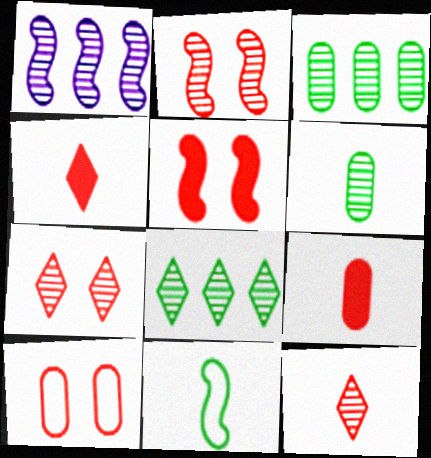[[1, 5, 11], 
[1, 6, 7], 
[5, 7, 10]]